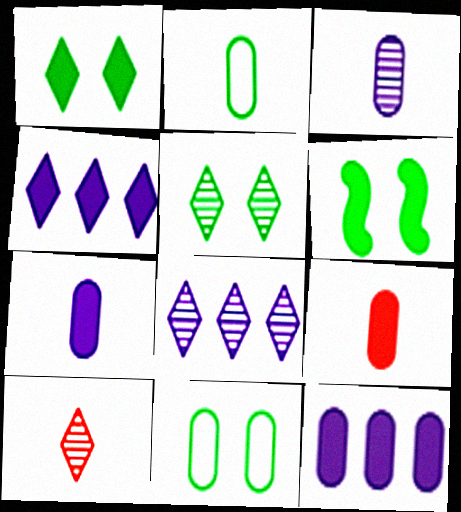[[2, 3, 9], 
[4, 6, 9], 
[5, 6, 11], 
[5, 8, 10]]